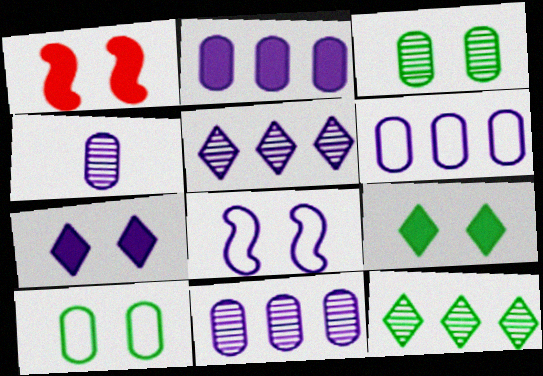[[2, 6, 11]]